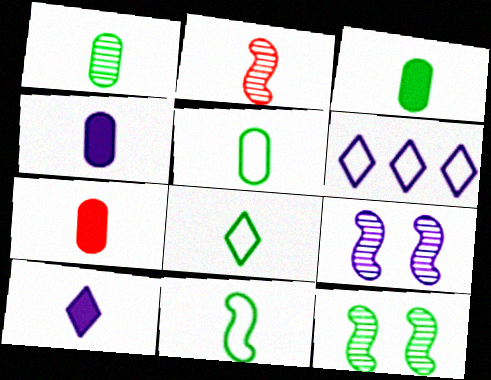[[1, 3, 5], 
[2, 4, 8], 
[2, 5, 10], 
[3, 4, 7], 
[4, 6, 9], 
[5, 8, 11], 
[6, 7, 12]]